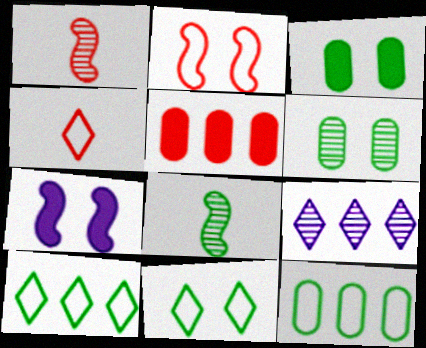[[1, 6, 9], 
[3, 8, 10]]